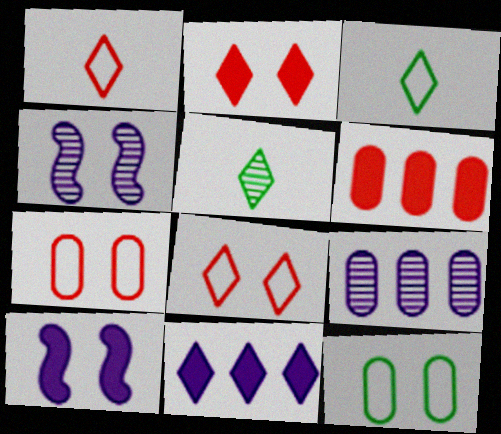[[2, 4, 12], 
[3, 4, 6], 
[5, 8, 11]]